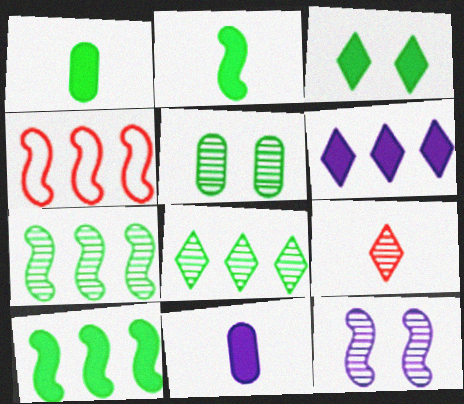[[1, 3, 10], 
[2, 4, 12]]